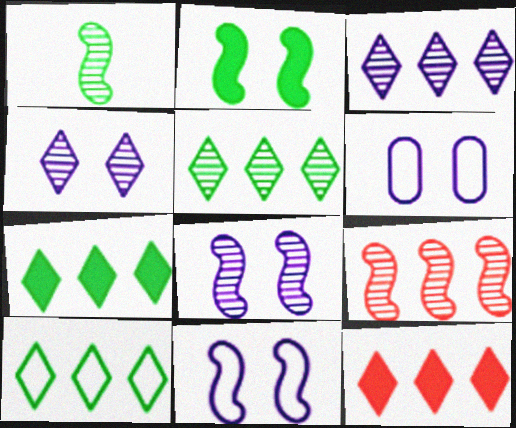[[1, 6, 12], 
[1, 8, 9], 
[3, 10, 12], 
[5, 7, 10]]